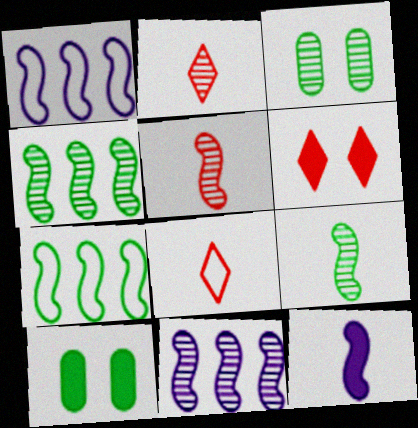[[1, 2, 10], 
[2, 3, 11], 
[8, 10, 11]]